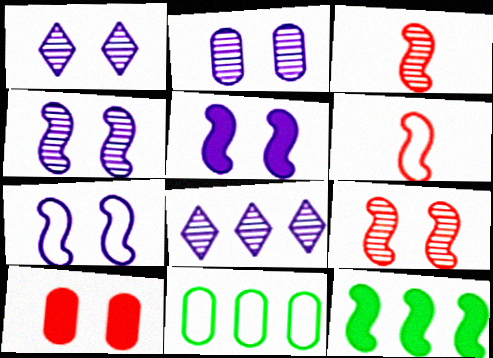[[1, 2, 4], 
[3, 7, 12], 
[4, 5, 7], 
[4, 6, 12]]